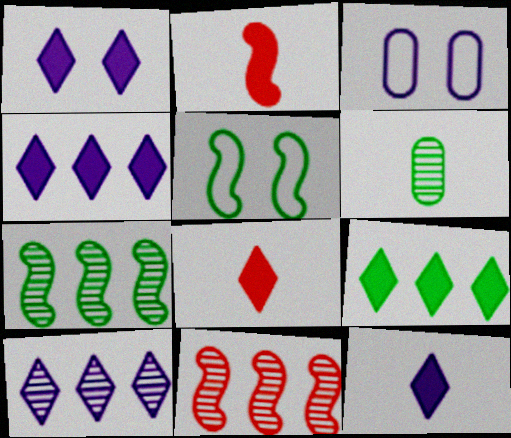[[1, 4, 12], 
[1, 8, 9], 
[3, 7, 8], 
[5, 6, 9]]